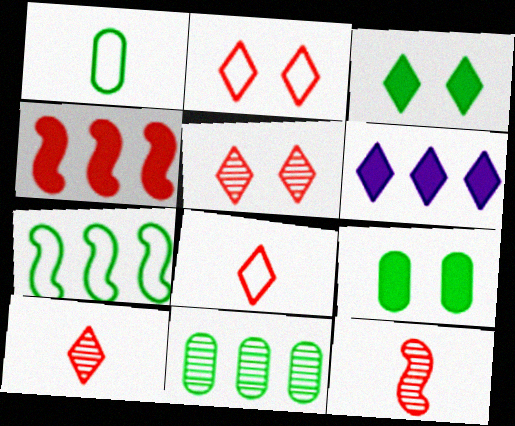[[1, 9, 11]]